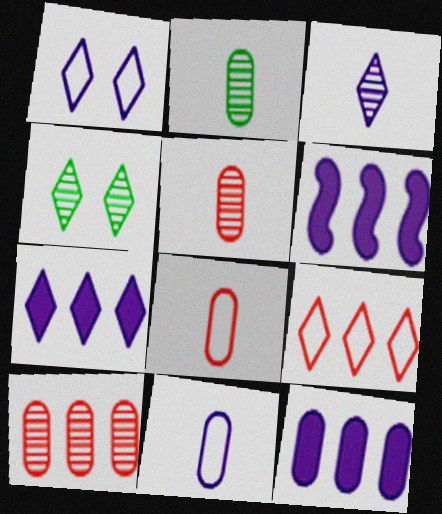[[1, 3, 7], 
[4, 6, 8], 
[6, 7, 12]]